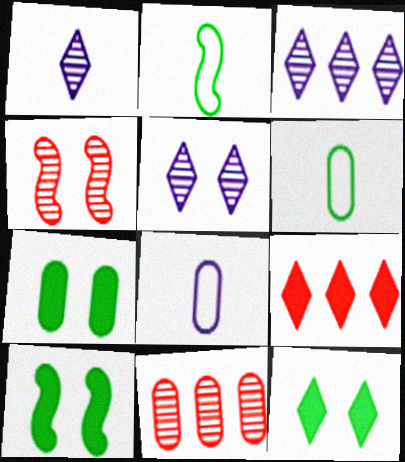[[1, 3, 5], 
[7, 8, 11], 
[7, 10, 12]]